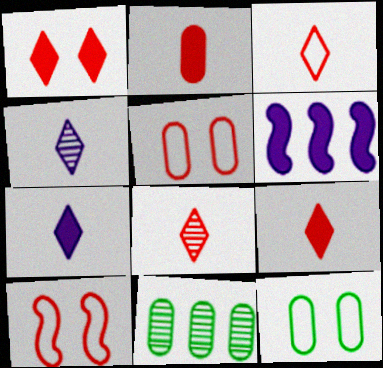[[3, 8, 9], 
[6, 8, 12], 
[7, 10, 11]]